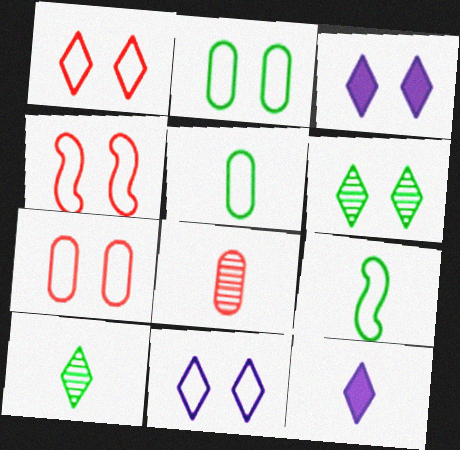[[1, 3, 6], 
[1, 4, 7], 
[2, 4, 11], 
[8, 9, 12]]